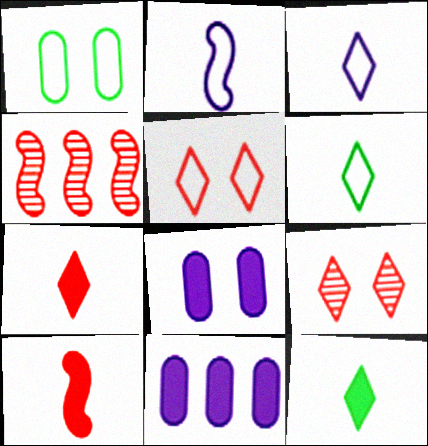[[4, 6, 8]]